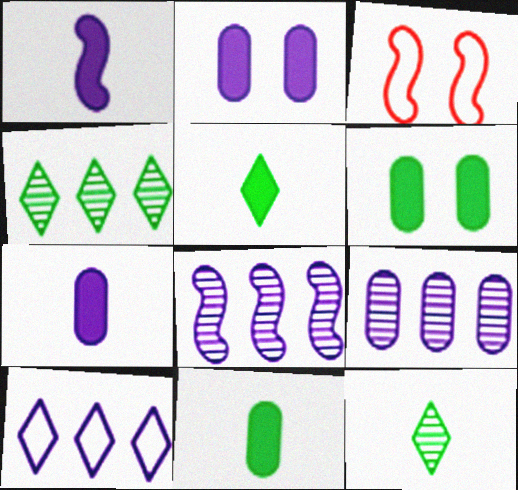[[3, 4, 7], 
[3, 5, 9]]